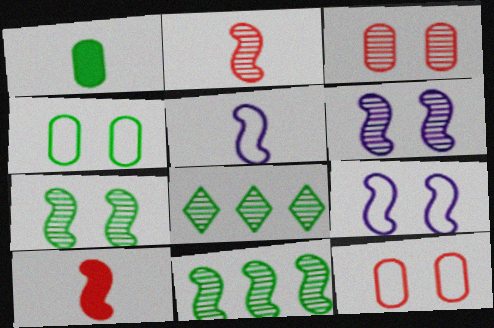[[2, 6, 11], 
[9, 10, 11]]